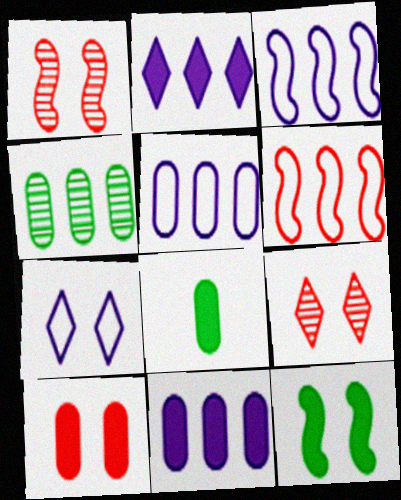[[2, 4, 6], 
[3, 8, 9], 
[8, 10, 11]]